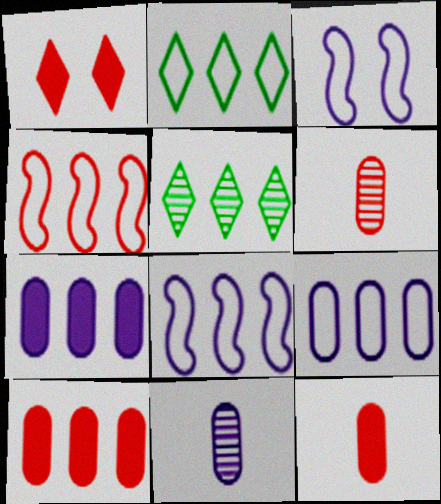[[1, 4, 6], 
[2, 4, 9], 
[3, 5, 12], 
[4, 5, 7], 
[5, 8, 10]]